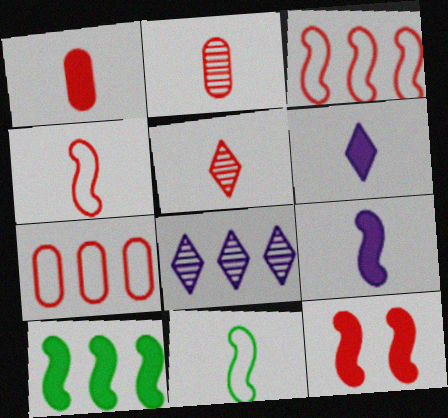[[1, 4, 5], 
[2, 6, 11], 
[5, 7, 12], 
[7, 8, 10], 
[9, 10, 12]]